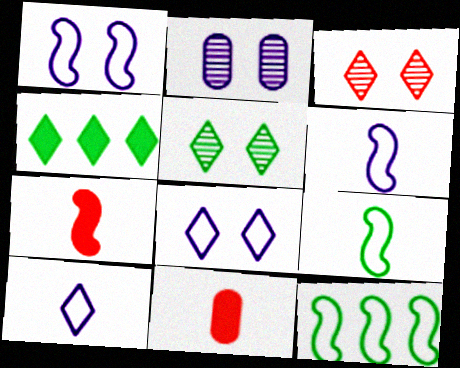[[3, 4, 10]]